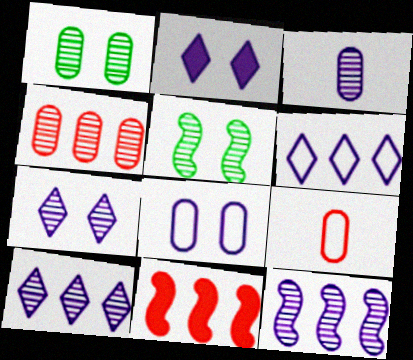[[1, 3, 4], 
[3, 7, 12]]